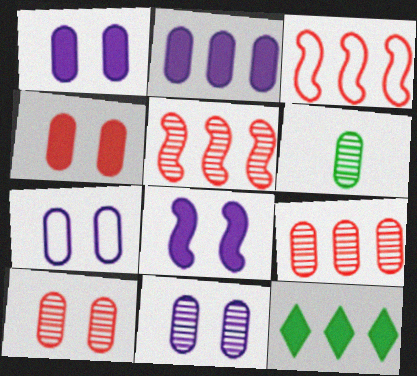[[1, 7, 11], 
[6, 9, 11]]